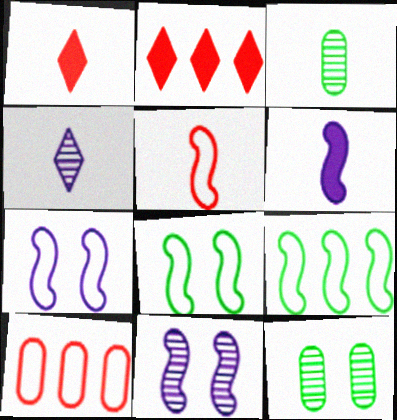[[2, 3, 7], 
[5, 7, 9]]